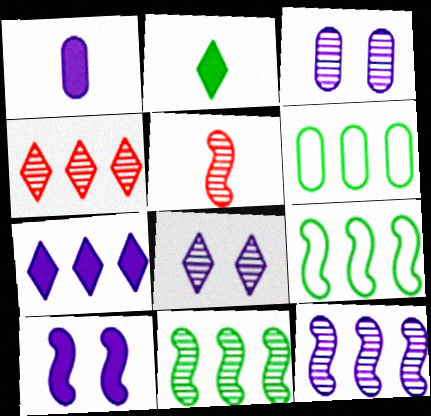[[1, 7, 10], 
[5, 9, 10]]